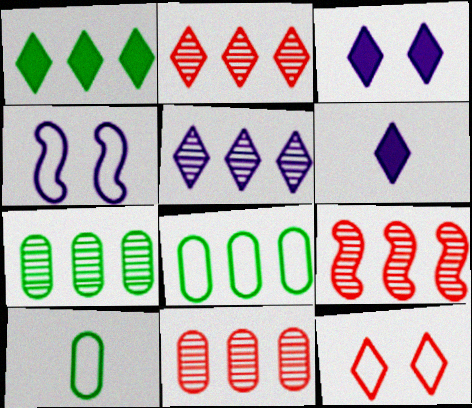[[2, 9, 11], 
[3, 9, 10], 
[5, 7, 9]]